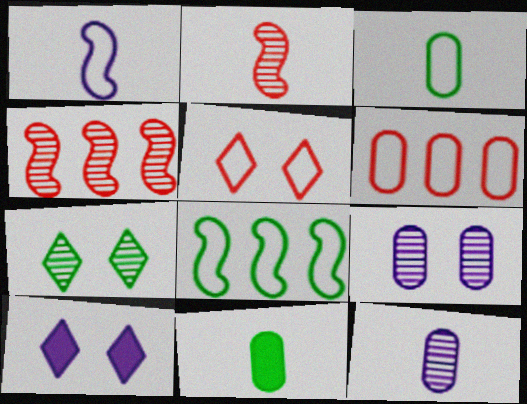[[3, 4, 10], 
[4, 7, 12], 
[5, 7, 10], 
[6, 9, 11], 
[7, 8, 11]]